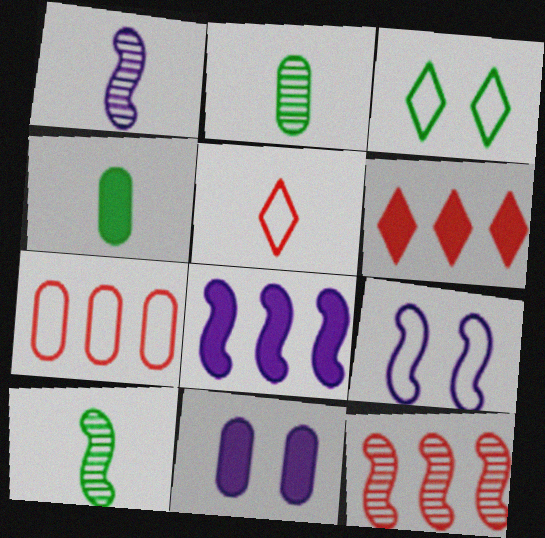[[1, 4, 5], 
[1, 8, 9], 
[2, 6, 9], 
[2, 7, 11], 
[6, 7, 12]]